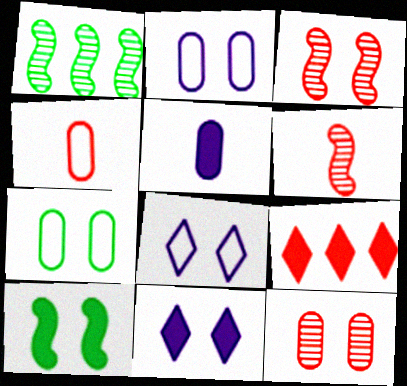[[1, 4, 11], 
[3, 4, 9], 
[3, 7, 11], 
[5, 9, 10], 
[8, 10, 12]]